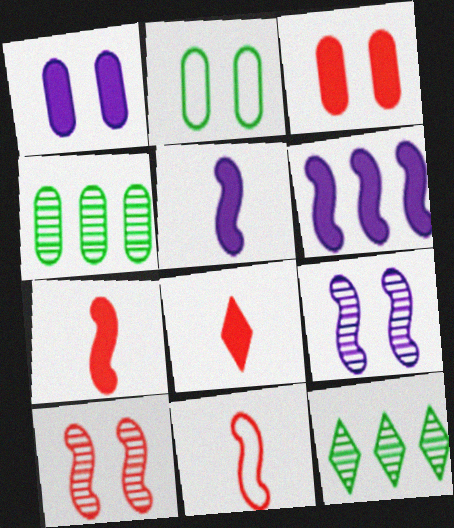[[1, 11, 12]]